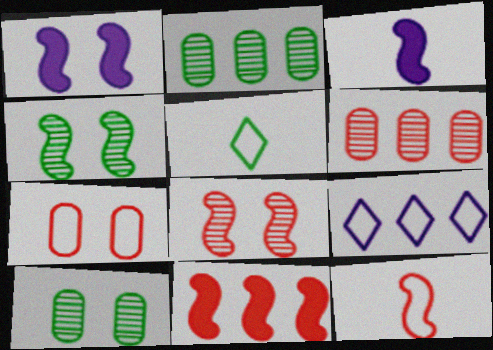[[1, 5, 6], 
[2, 9, 11], 
[8, 11, 12]]